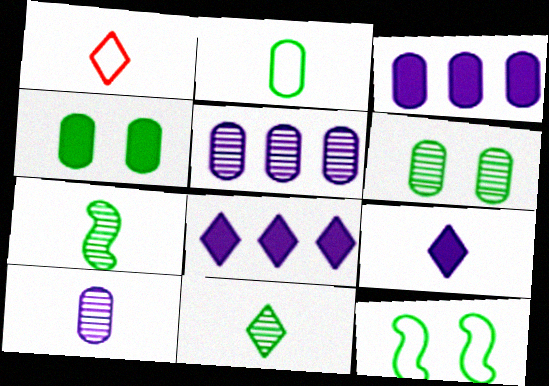[[1, 9, 11]]